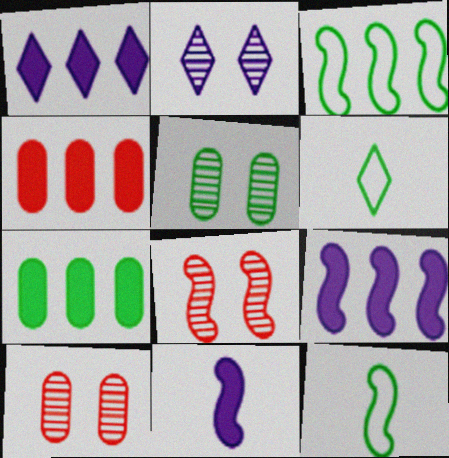[[1, 10, 12], 
[2, 4, 12], 
[2, 5, 8], 
[3, 8, 11], 
[6, 9, 10], 
[8, 9, 12]]